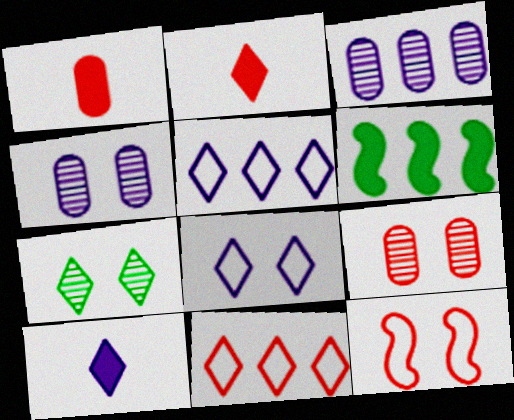[[2, 5, 7], 
[3, 6, 11], 
[7, 10, 11]]